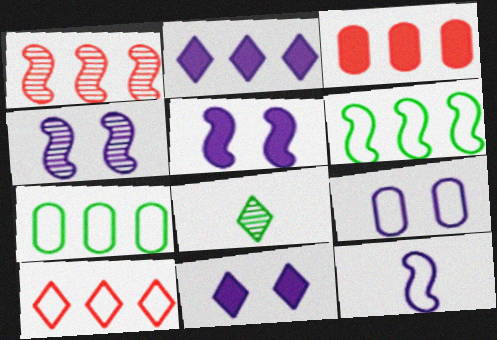[[1, 2, 7], 
[1, 3, 10], 
[4, 9, 11], 
[8, 10, 11]]